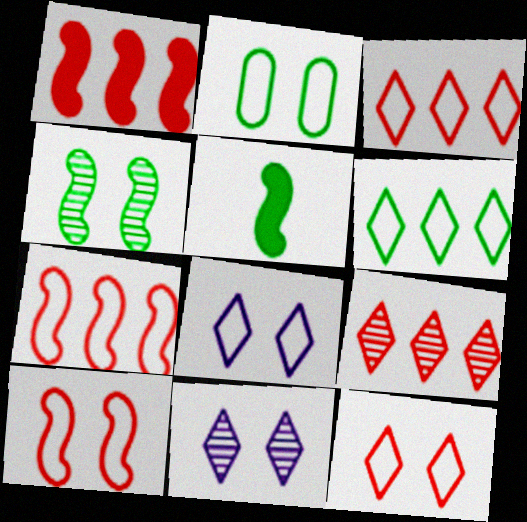[[2, 8, 10]]